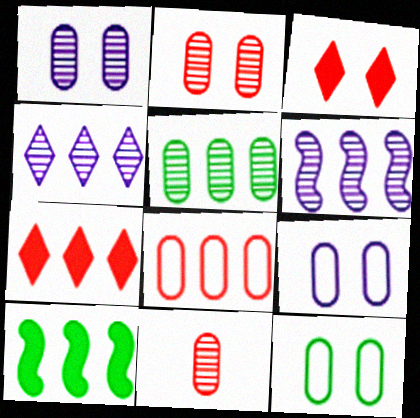[[1, 5, 11], 
[4, 8, 10]]